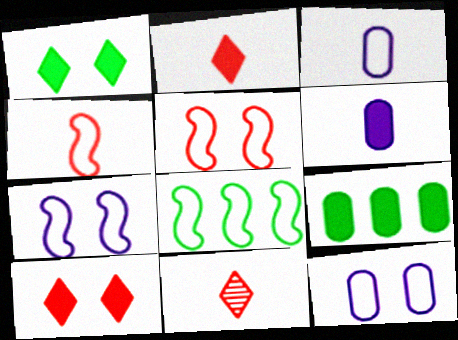[[4, 7, 8], 
[7, 9, 11]]